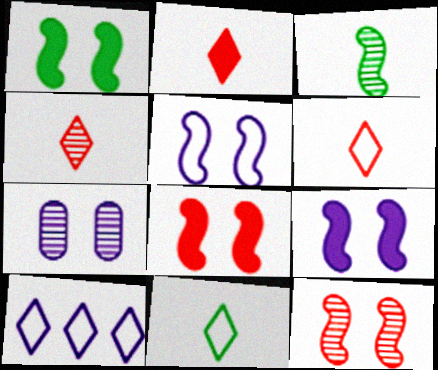[[1, 5, 12], 
[1, 8, 9], 
[2, 4, 6]]